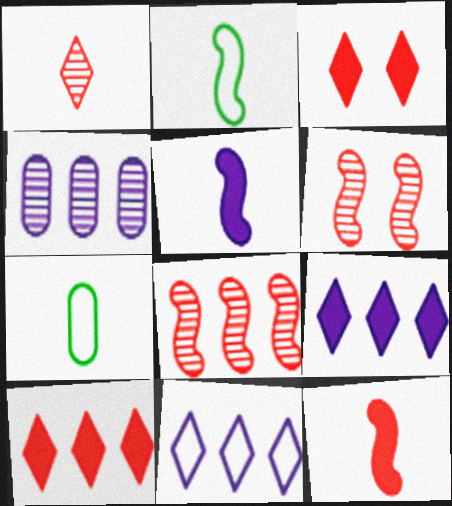[[1, 5, 7], 
[2, 3, 4], 
[6, 7, 9]]